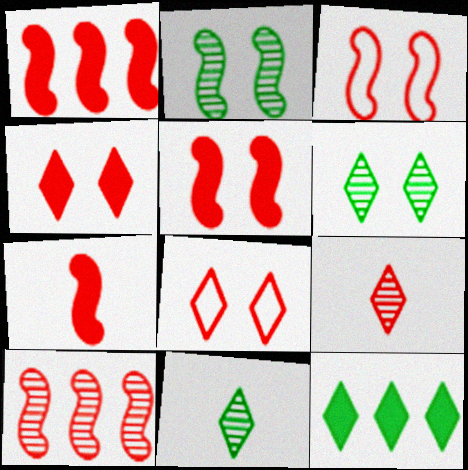[[1, 5, 7], 
[3, 7, 10]]